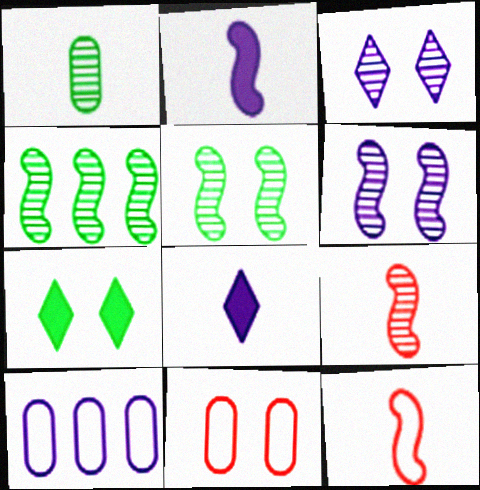[[1, 8, 12], 
[2, 3, 10], 
[4, 6, 9], 
[4, 8, 11], 
[6, 7, 11], 
[6, 8, 10], 
[7, 9, 10]]